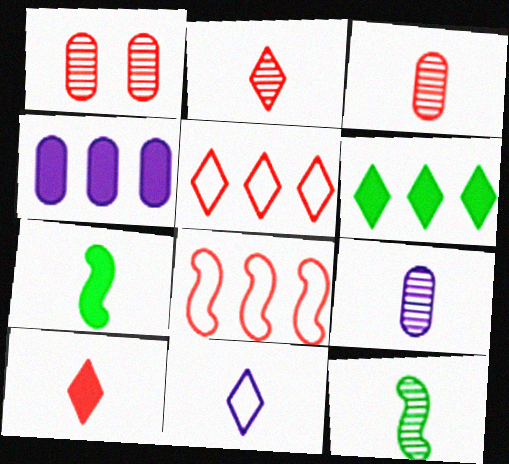[[1, 8, 10], 
[2, 9, 12], 
[3, 7, 11]]